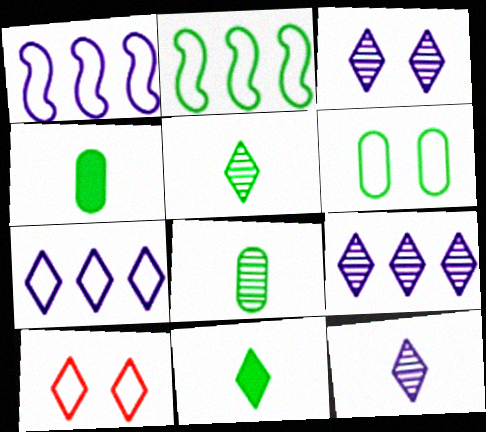[[3, 9, 12], 
[9, 10, 11]]